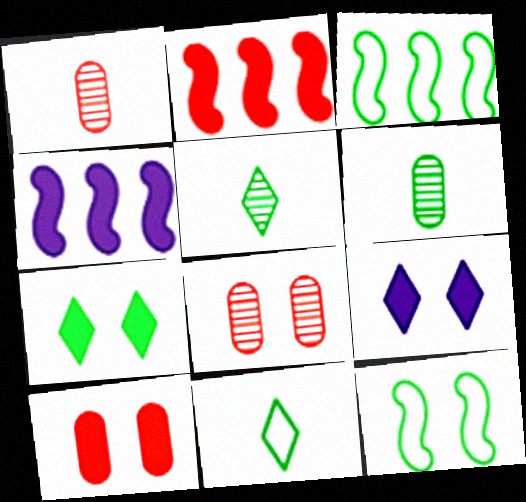[[1, 3, 9], 
[3, 6, 7], 
[4, 8, 11], 
[8, 9, 12]]